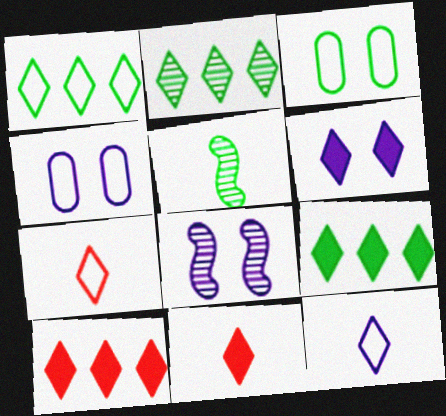[[1, 2, 9], 
[2, 6, 7], 
[3, 5, 9], 
[4, 5, 10], 
[4, 6, 8], 
[6, 9, 11]]